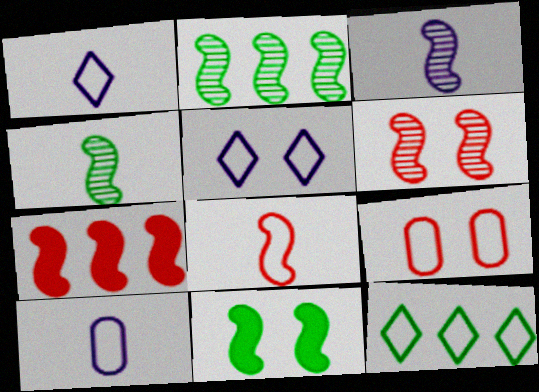[[2, 3, 6], 
[6, 7, 8]]